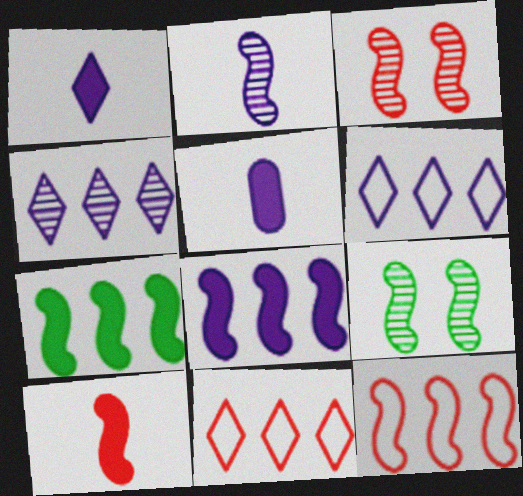[[3, 10, 12], 
[5, 9, 11]]